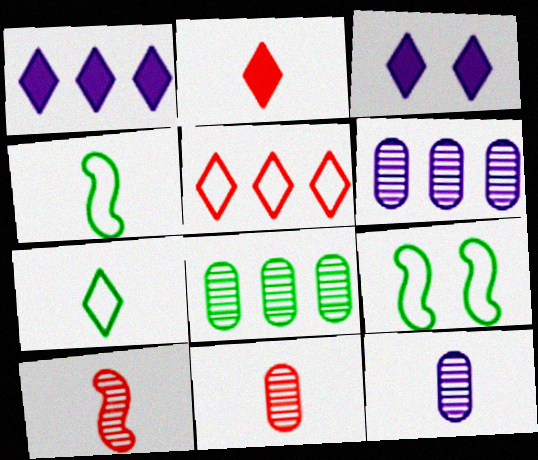[[1, 9, 11], 
[2, 4, 12], 
[2, 6, 9]]